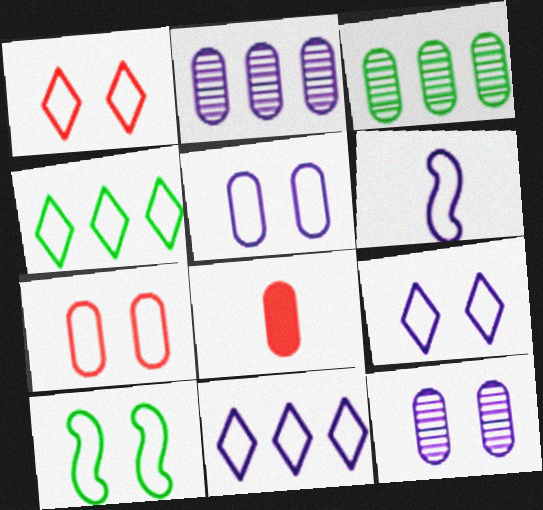[[1, 5, 10], 
[3, 5, 8], 
[4, 6, 7], 
[5, 6, 11], 
[7, 9, 10]]